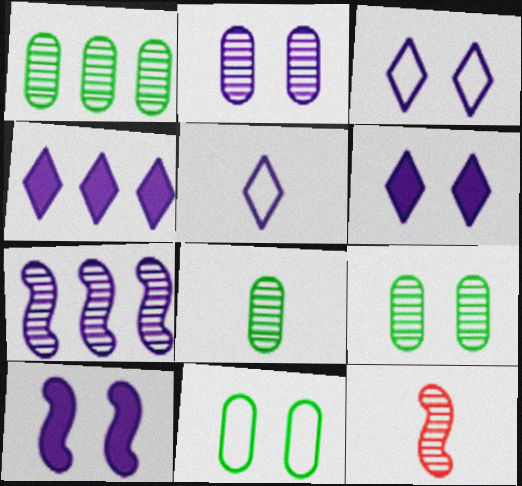[[1, 8, 9], 
[2, 3, 10], 
[4, 11, 12]]